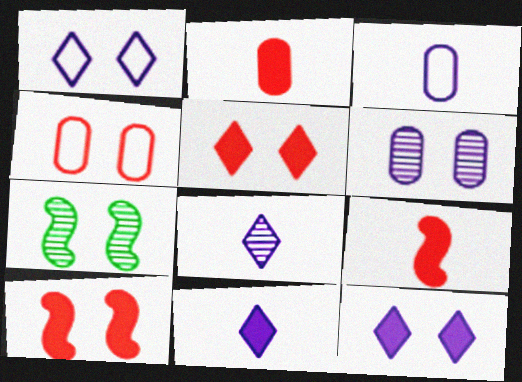[[4, 7, 12]]